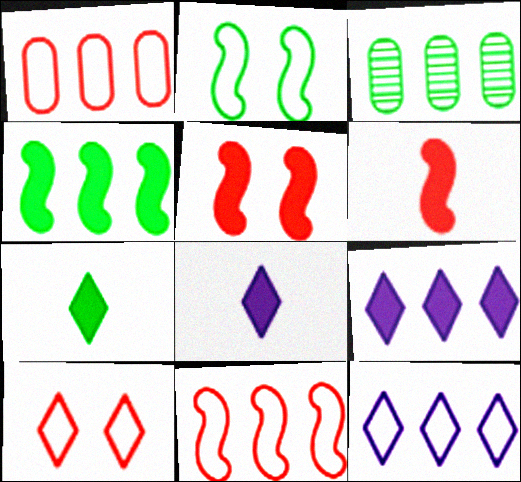[[2, 3, 7], 
[3, 9, 11]]